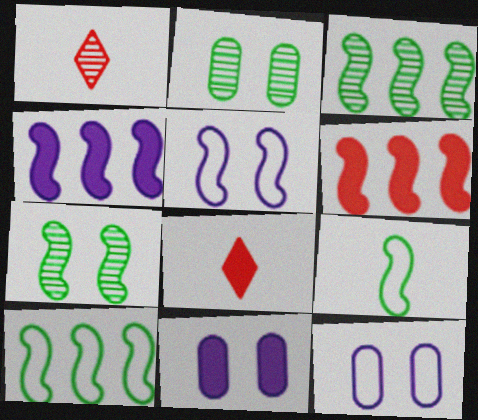[[1, 10, 11], 
[3, 8, 12]]